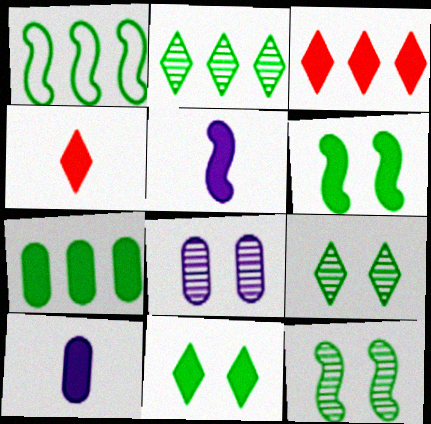[[1, 2, 7], 
[1, 4, 8], 
[3, 6, 10]]